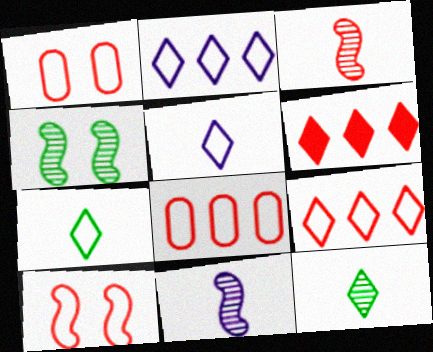[[1, 3, 6]]